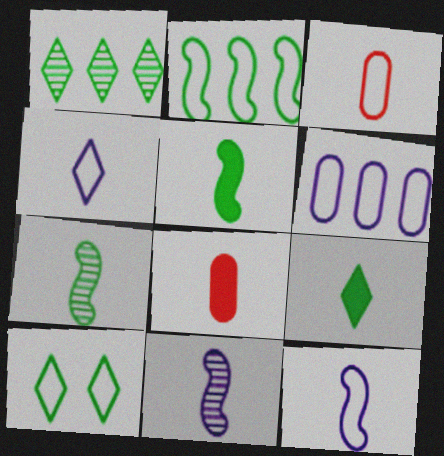[[1, 9, 10], 
[3, 9, 11], 
[4, 7, 8]]